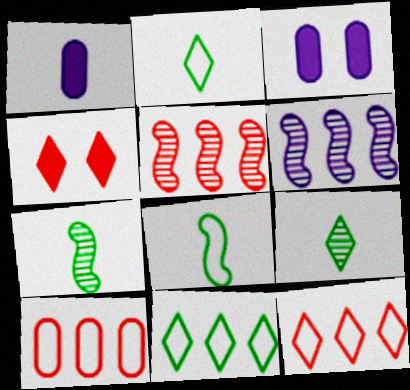[[2, 3, 5], 
[3, 7, 12]]